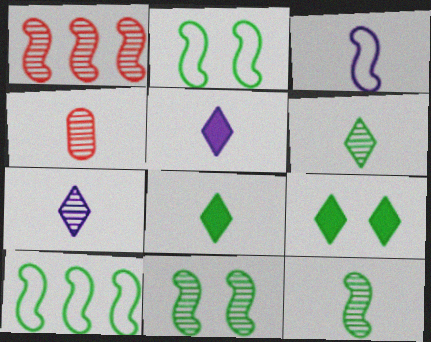[[3, 4, 8], 
[4, 7, 12]]